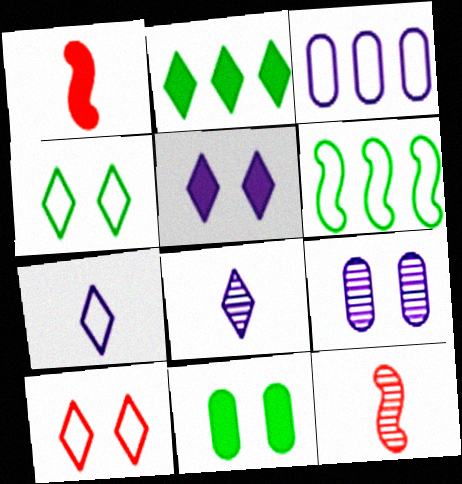[[2, 8, 10]]